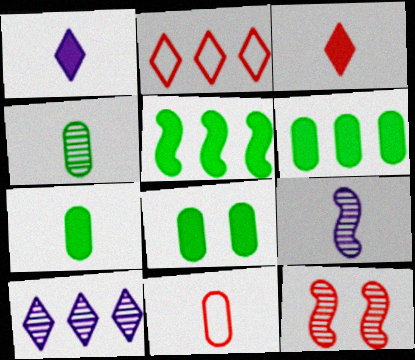[[2, 8, 9], 
[4, 10, 12], 
[6, 7, 8]]